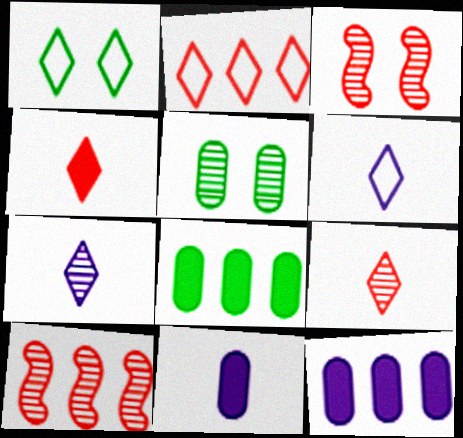[[1, 2, 6], 
[1, 10, 11], 
[3, 6, 8], 
[5, 7, 10]]